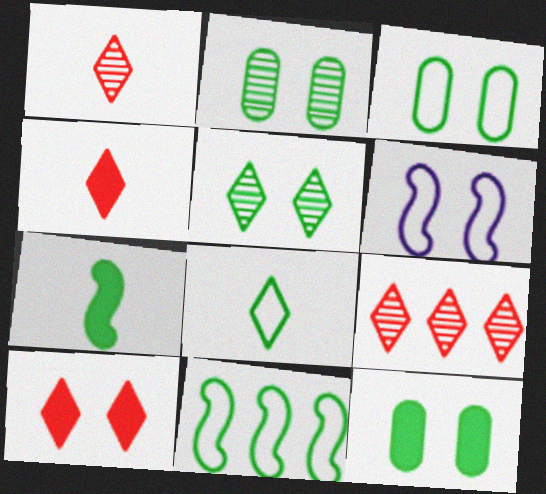[[2, 3, 12], 
[2, 6, 10], 
[3, 8, 11]]